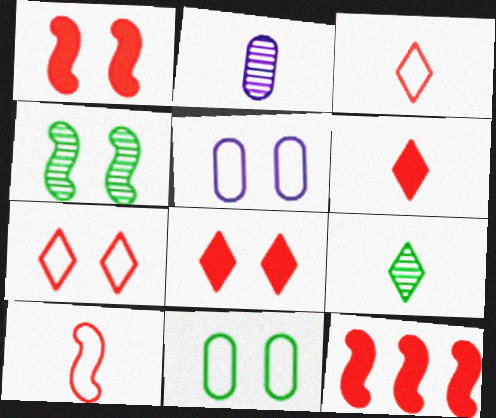[[4, 5, 8], 
[5, 9, 12]]